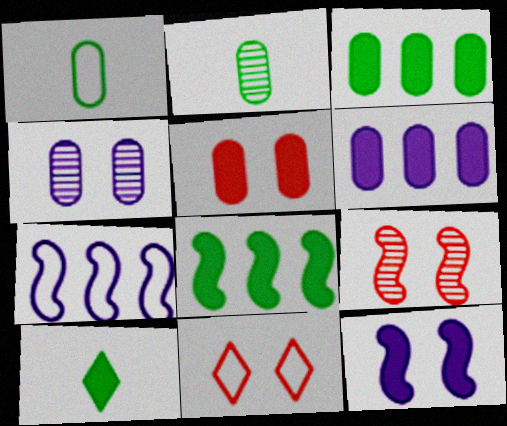[[1, 7, 11], 
[5, 9, 11]]